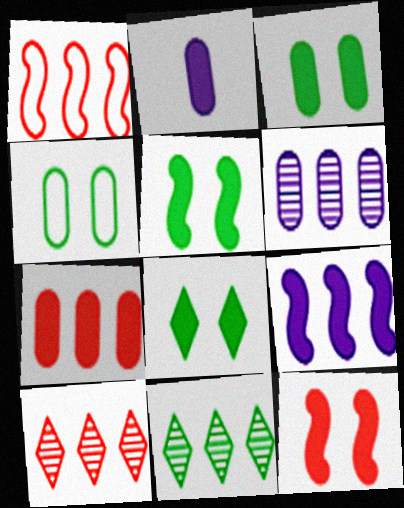[[1, 7, 10], 
[2, 3, 7], 
[3, 5, 8]]